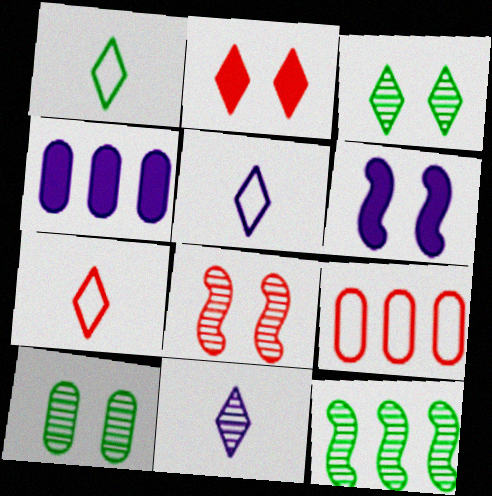[[1, 4, 8], 
[1, 5, 7]]